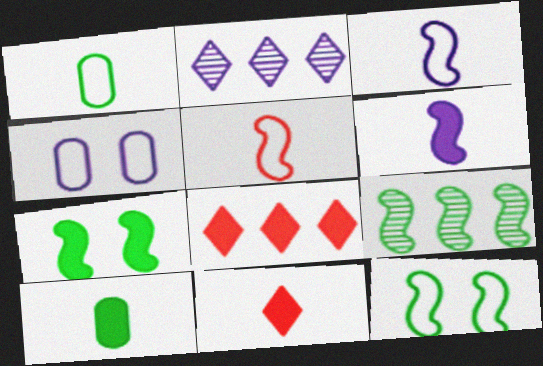[[2, 4, 6], 
[4, 9, 11], 
[6, 10, 11]]